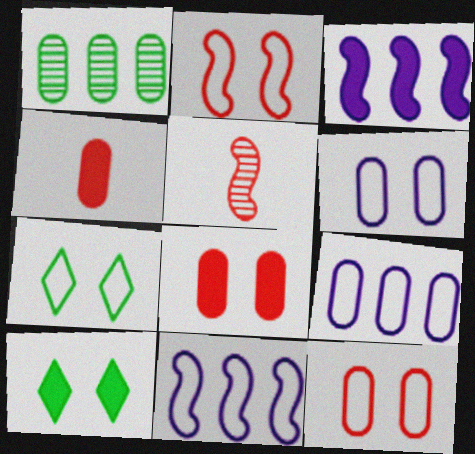[[1, 4, 6], 
[2, 6, 7], 
[3, 4, 10], 
[5, 9, 10]]